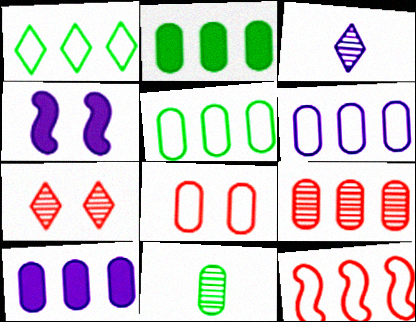[[1, 6, 12], 
[2, 6, 9], 
[3, 4, 6], 
[5, 9, 10], 
[8, 10, 11]]